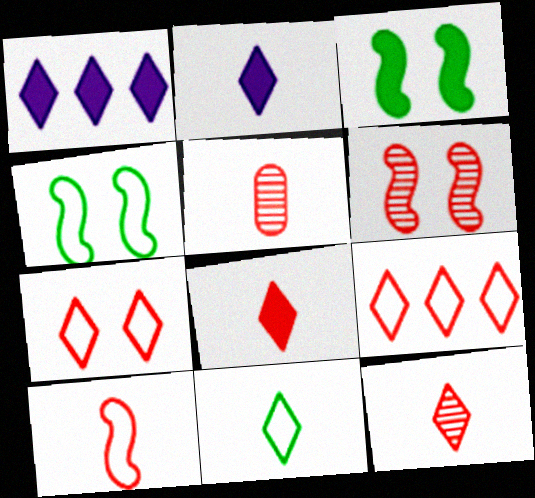[[1, 4, 5], 
[2, 11, 12], 
[5, 8, 10]]